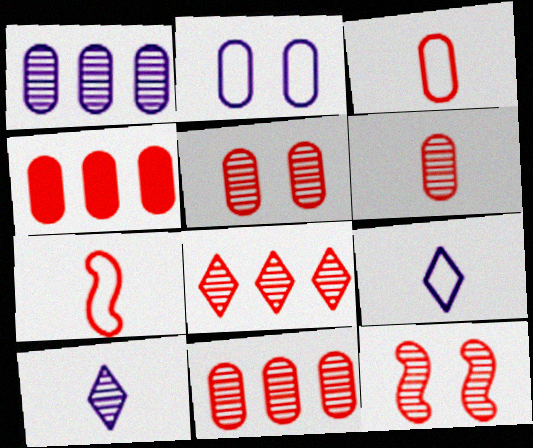[[3, 4, 5], 
[5, 6, 11], 
[6, 8, 12]]